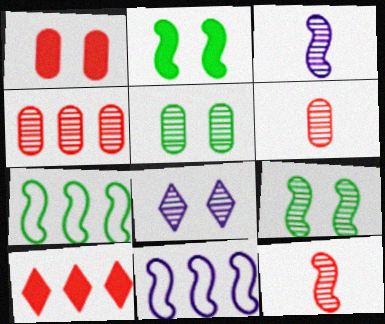[[2, 11, 12]]